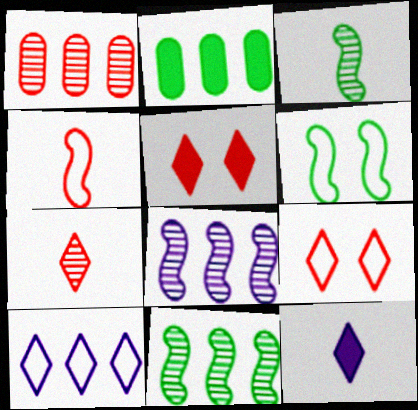[[1, 4, 5], 
[1, 6, 12]]